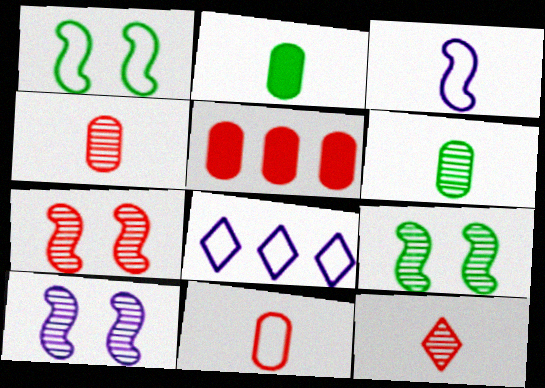[[1, 8, 11], 
[2, 3, 12], 
[2, 7, 8], 
[7, 9, 10]]